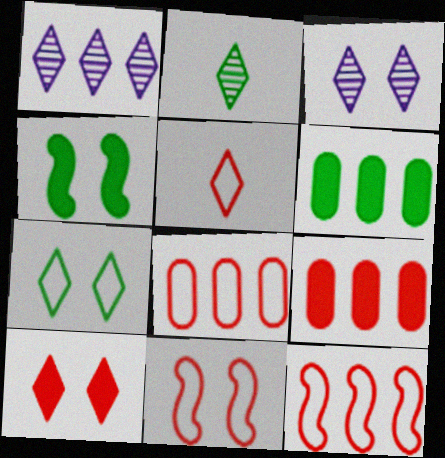[[1, 6, 12], 
[3, 7, 10], 
[5, 8, 11]]